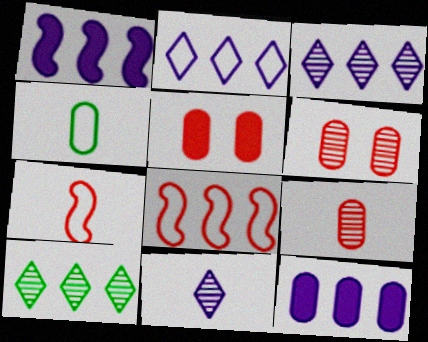[[4, 6, 12], 
[8, 10, 12]]